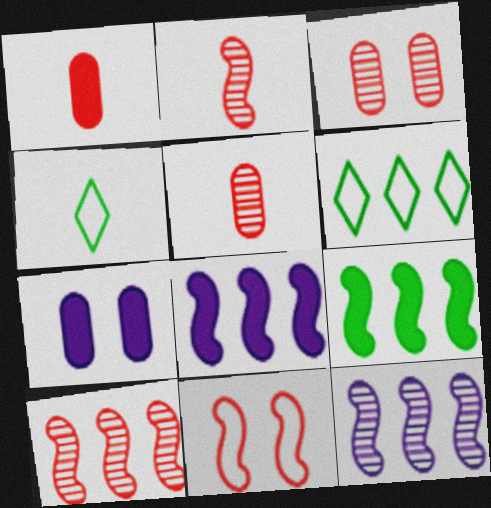[[2, 6, 7], 
[3, 4, 8], 
[4, 7, 10]]